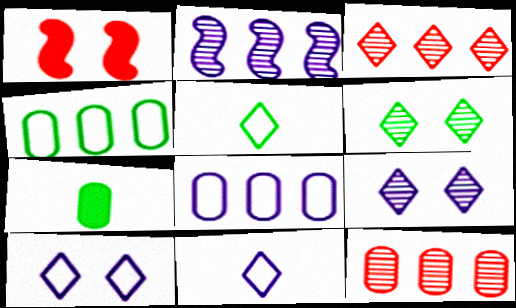[]